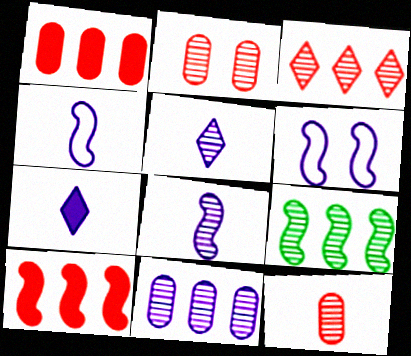[[2, 5, 9], 
[3, 9, 11], 
[6, 7, 11]]